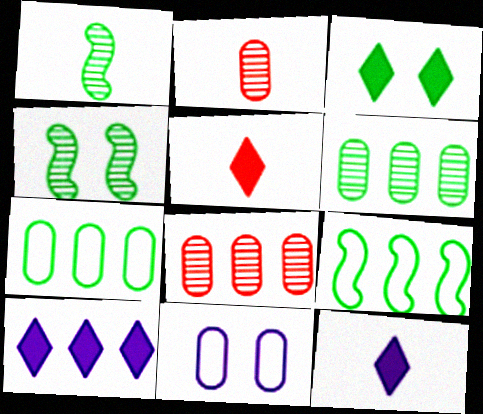[[1, 3, 7], 
[3, 5, 10], 
[8, 9, 10]]